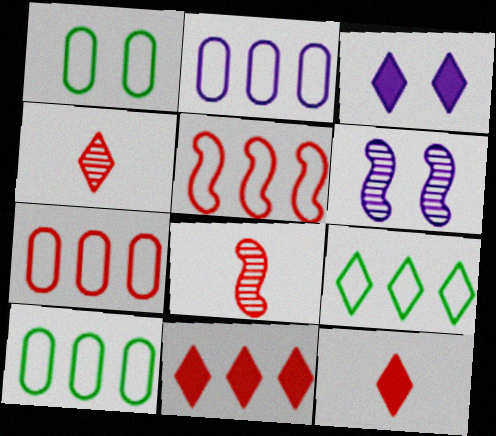[[2, 5, 9], 
[2, 7, 10], 
[3, 4, 9], 
[3, 8, 10], 
[6, 10, 12]]